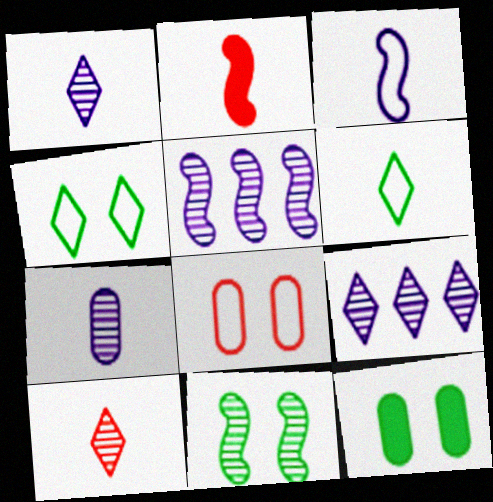[[2, 6, 7], 
[4, 11, 12]]